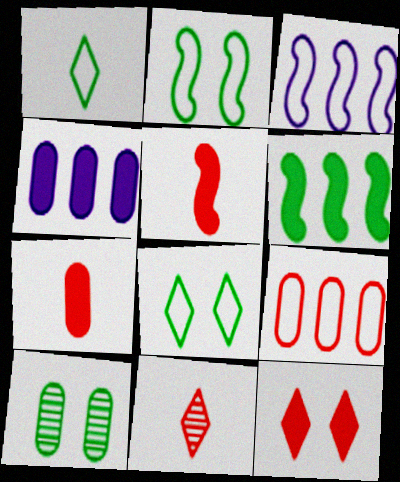[[1, 6, 10], 
[2, 4, 11]]